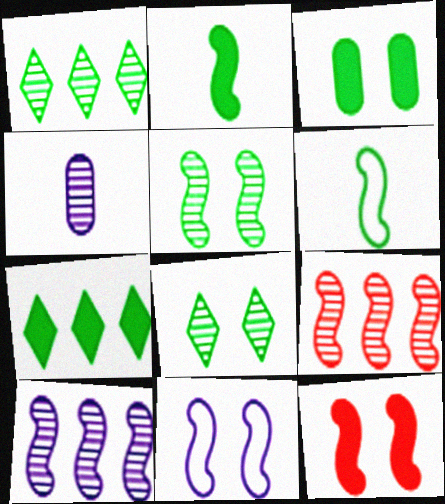[[1, 3, 6], 
[2, 3, 7], 
[2, 9, 11], 
[4, 8, 9], 
[5, 11, 12], 
[6, 10, 12]]